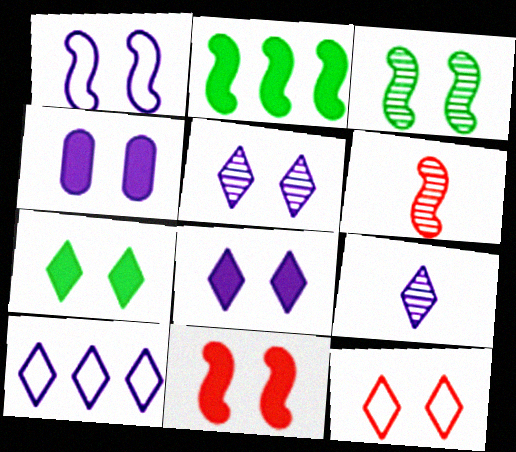[[1, 2, 6], 
[1, 3, 11], 
[1, 4, 5], 
[3, 4, 12], 
[4, 7, 11], 
[5, 7, 12], 
[8, 9, 10]]